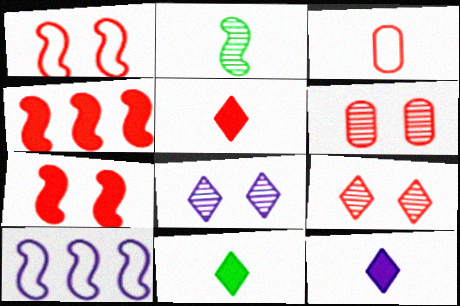[[2, 3, 12], 
[2, 7, 10], 
[3, 4, 9], 
[5, 11, 12], 
[6, 10, 11]]